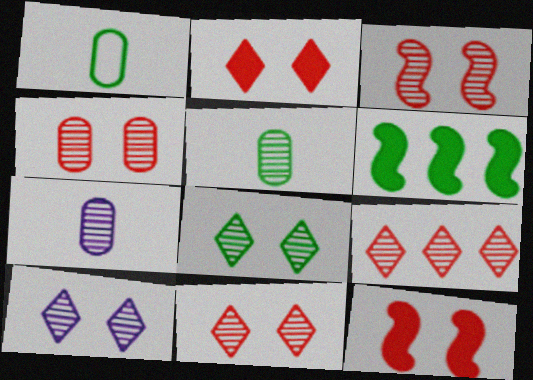[[1, 6, 8], 
[3, 4, 11], 
[8, 10, 11]]